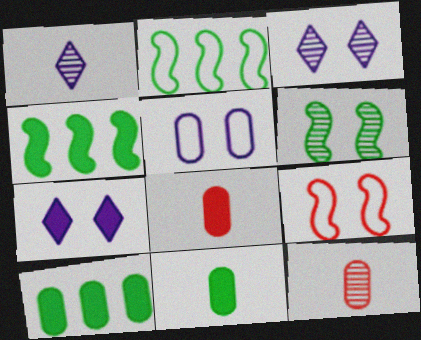[[1, 9, 10], 
[2, 3, 8], 
[2, 7, 12], 
[4, 7, 8], 
[5, 10, 12]]